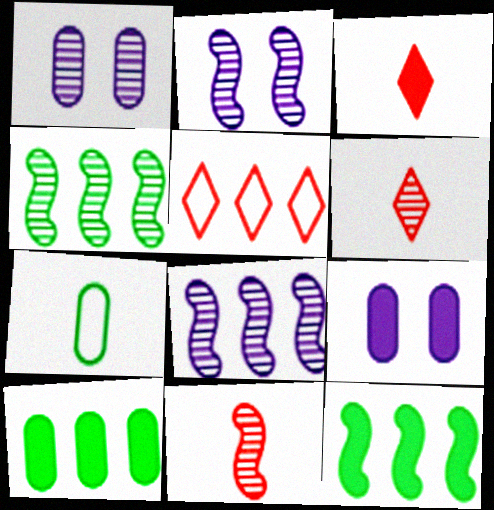[[1, 4, 6], 
[2, 4, 11], 
[3, 9, 12], 
[5, 8, 10]]